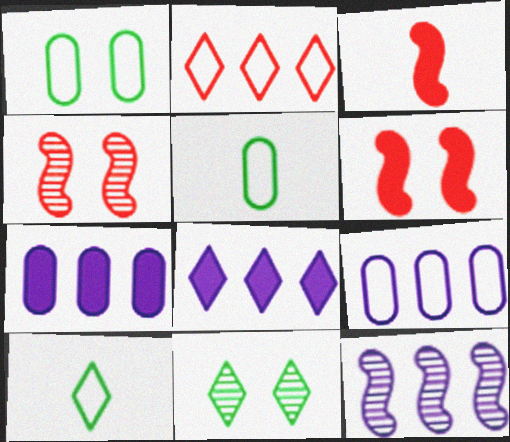[[3, 9, 11], 
[4, 5, 8], 
[4, 7, 10], 
[8, 9, 12]]